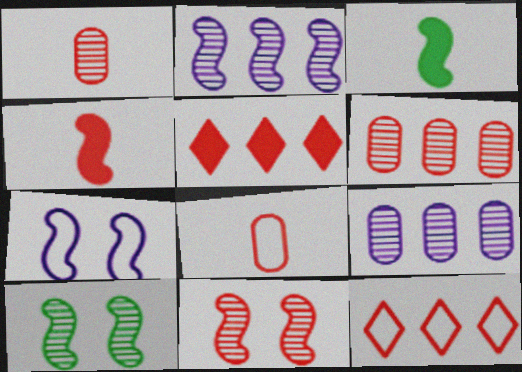[[5, 8, 11]]